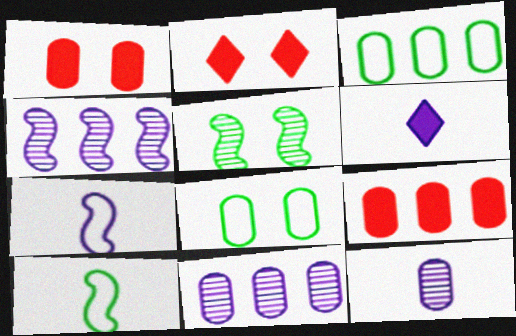[[1, 3, 12], 
[2, 10, 11], 
[3, 9, 11], 
[6, 7, 12], 
[8, 9, 12]]